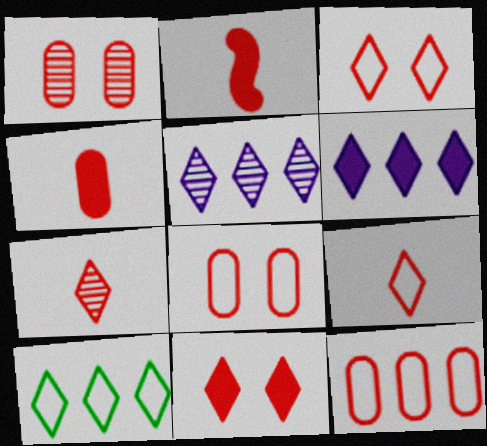[[1, 4, 12]]